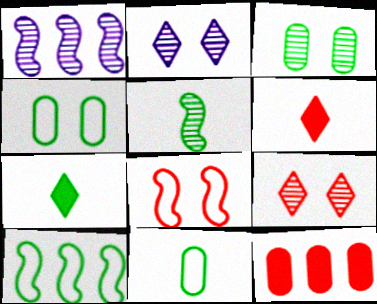[[1, 4, 6], 
[3, 7, 10], 
[5, 7, 11]]